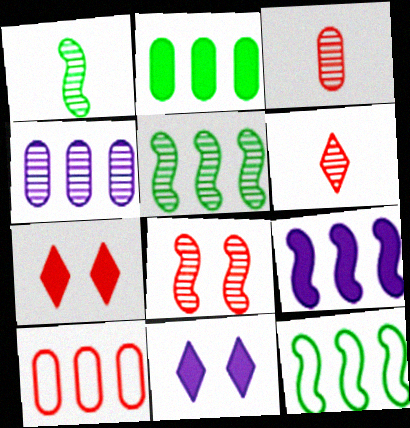[[1, 10, 11], 
[2, 4, 10], 
[3, 11, 12]]